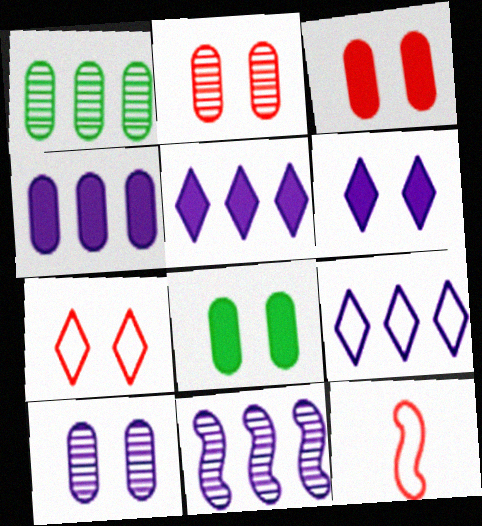[[1, 6, 12], 
[4, 9, 11]]